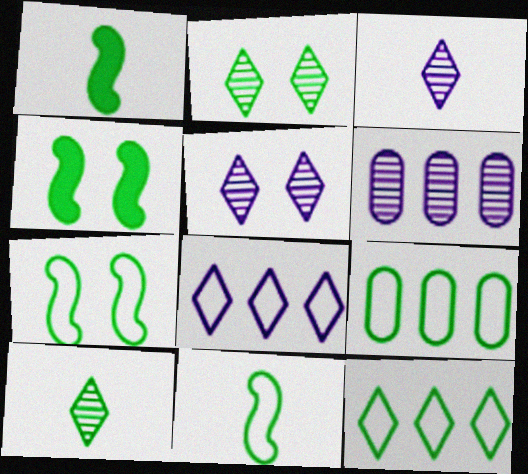[[1, 2, 9], 
[4, 9, 10]]